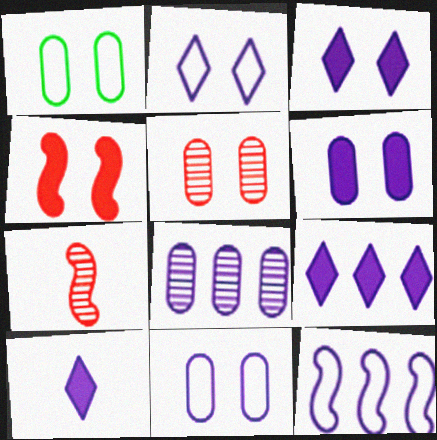[[1, 5, 6], 
[1, 7, 9], 
[3, 9, 10], 
[8, 9, 12]]